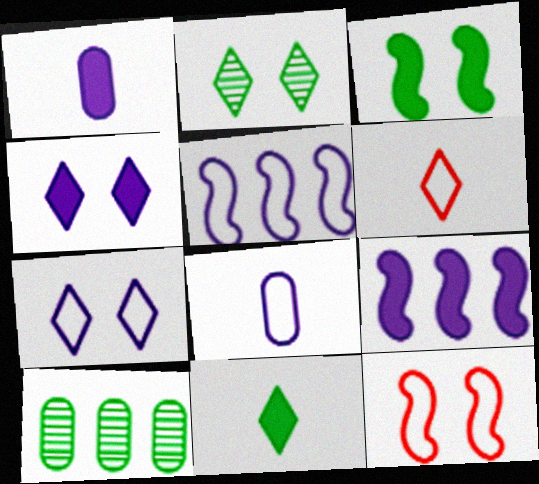[[1, 4, 9], 
[5, 7, 8]]